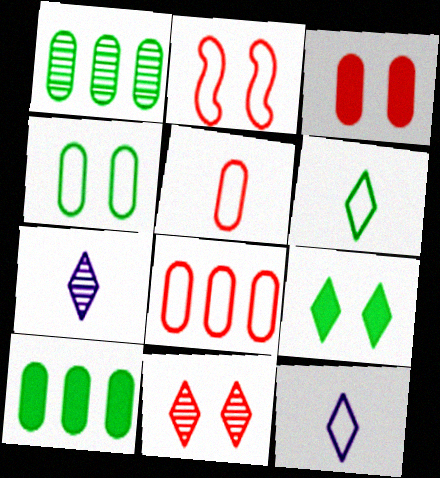[[2, 3, 11], 
[2, 7, 10]]